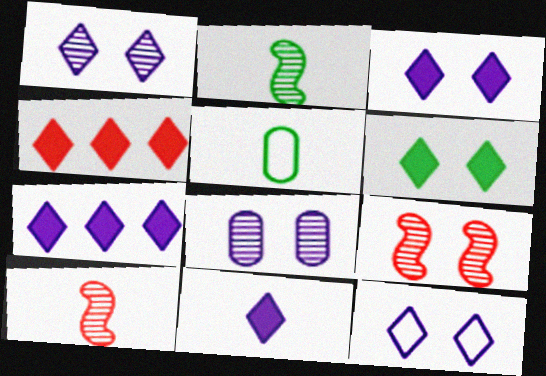[[1, 3, 12], 
[3, 7, 11], 
[4, 6, 11], 
[5, 7, 9], 
[5, 10, 11]]